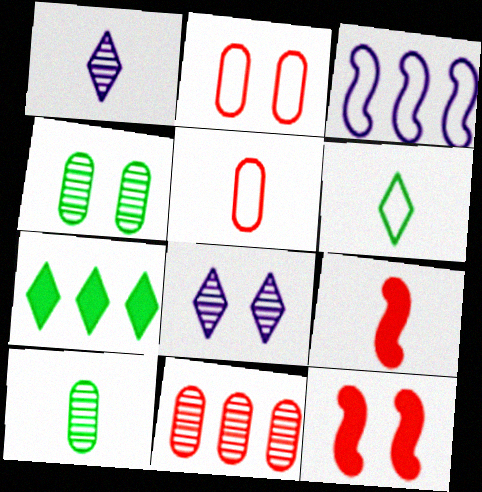[[2, 3, 6], 
[3, 7, 11]]